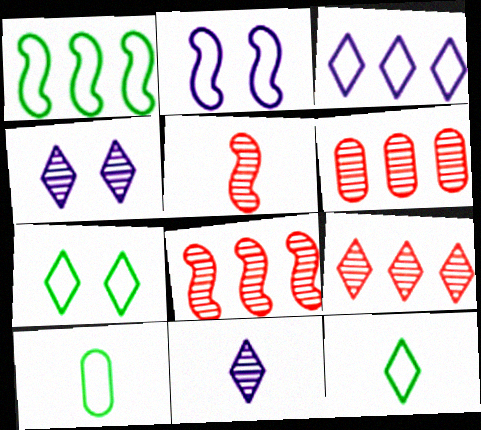[[1, 7, 10], 
[6, 8, 9]]